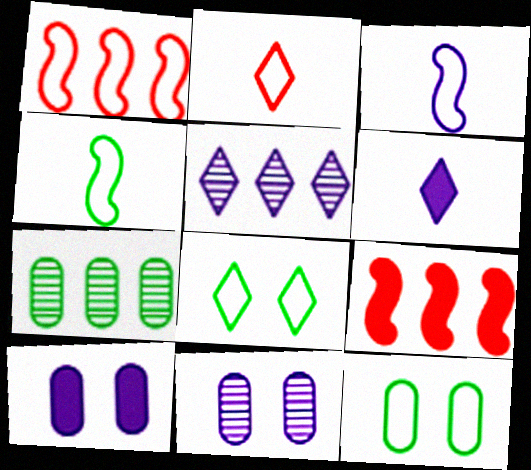[[3, 5, 10]]